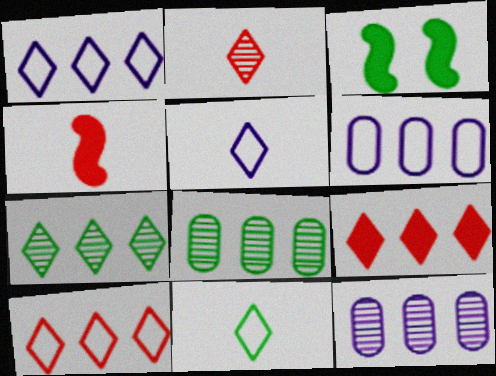[[1, 7, 9], 
[2, 3, 6], 
[3, 8, 11]]